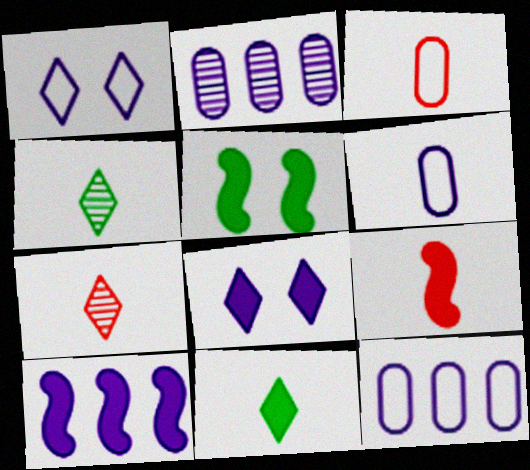[[3, 7, 9], 
[4, 6, 9], 
[5, 7, 12], 
[5, 9, 10]]